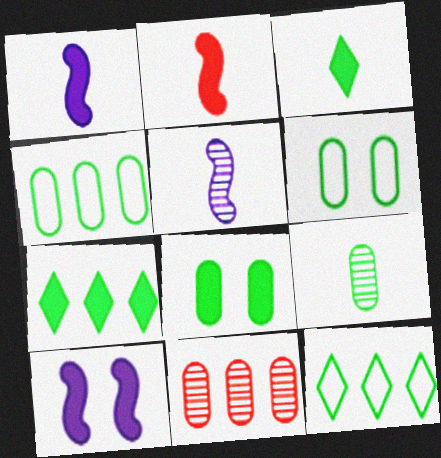[[4, 8, 9]]